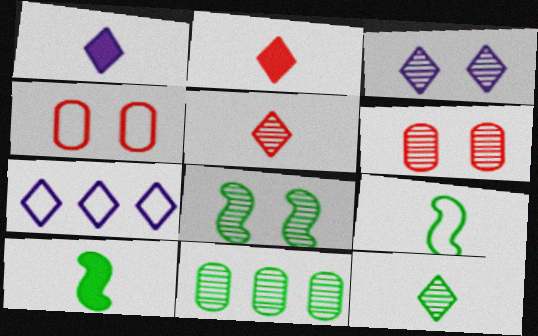[[1, 3, 7], 
[3, 6, 8], 
[4, 7, 9], 
[6, 7, 10], 
[8, 11, 12]]